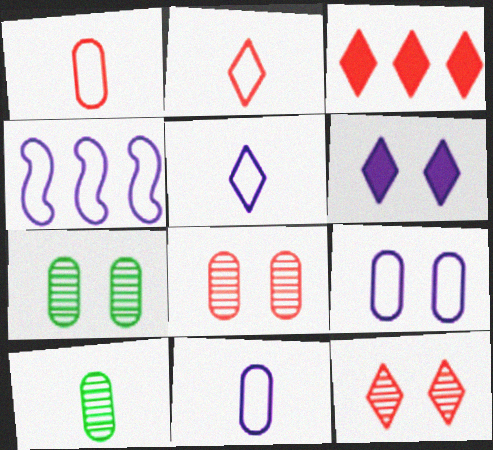[[2, 3, 12], 
[4, 5, 9]]